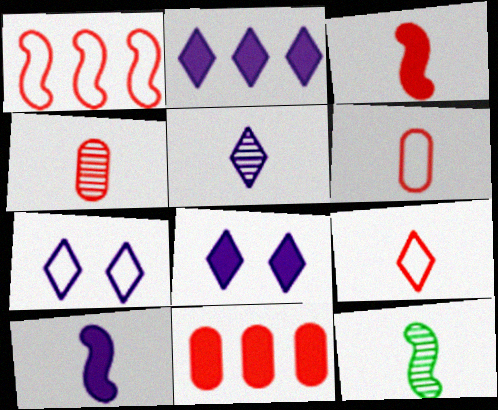[[2, 5, 7], 
[3, 4, 9], 
[4, 5, 12], 
[7, 11, 12]]